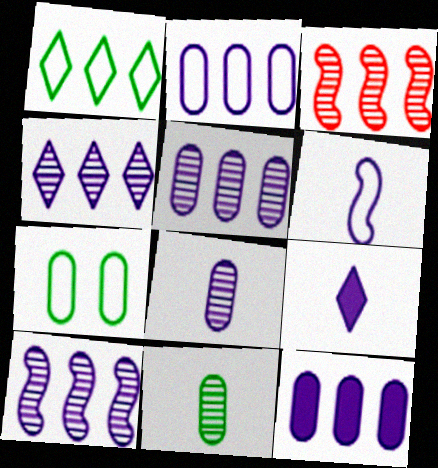[[1, 3, 12], 
[2, 5, 12], 
[3, 7, 9], 
[4, 5, 10], 
[6, 8, 9]]